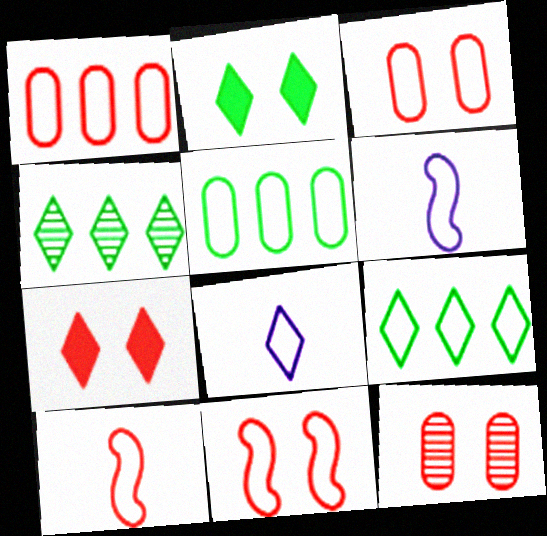[[3, 6, 9], 
[4, 7, 8], 
[5, 8, 11], 
[7, 11, 12]]